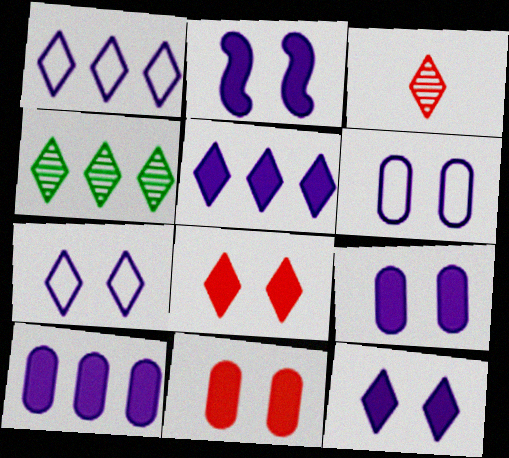[[2, 9, 12]]